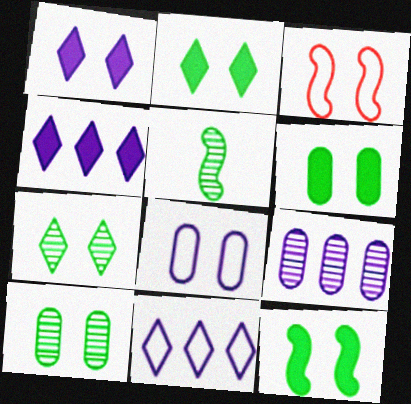[[1, 3, 10], 
[2, 6, 12]]